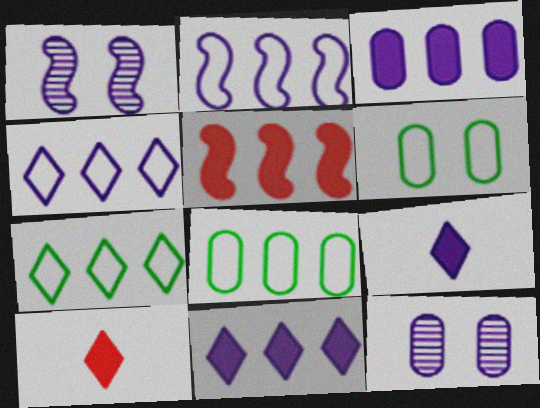[[1, 8, 10], 
[2, 9, 12]]